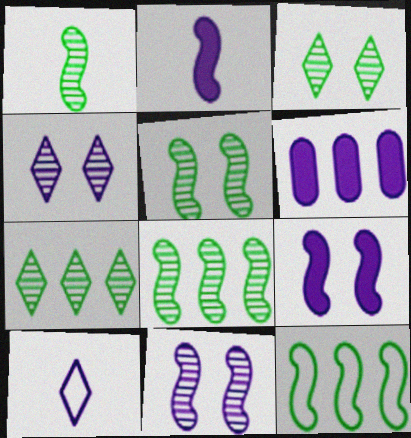[[1, 5, 8], 
[6, 10, 11]]